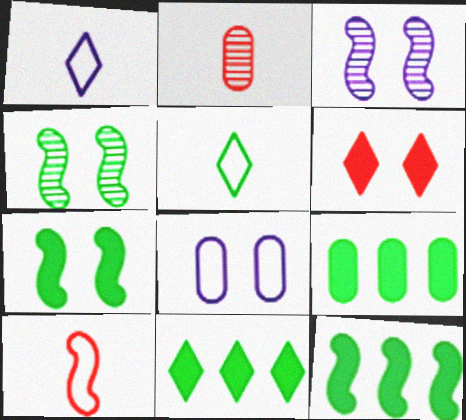[[2, 8, 9], 
[3, 10, 12], 
[4, 5, 9], 
[4, 6, 8], 
[9, 11, 12]]